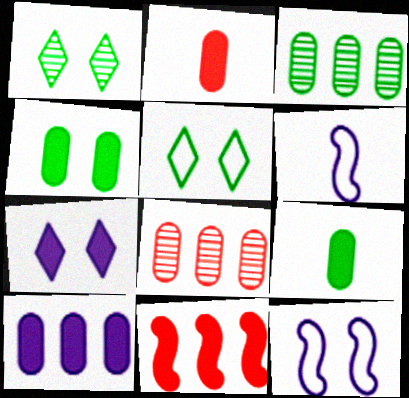[[2, 4, 10], 
[7, 9, 11]]